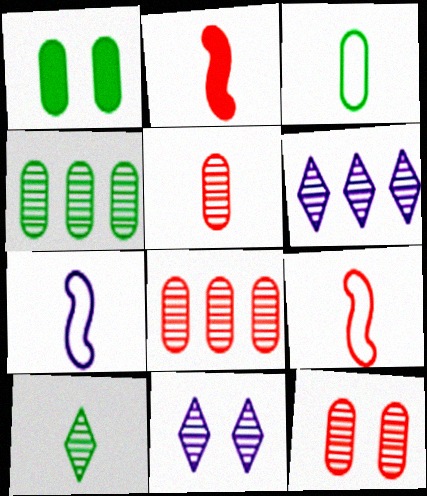[[1, 3, 4], 
[1, 6, 9], 
[5, 8, 12]]